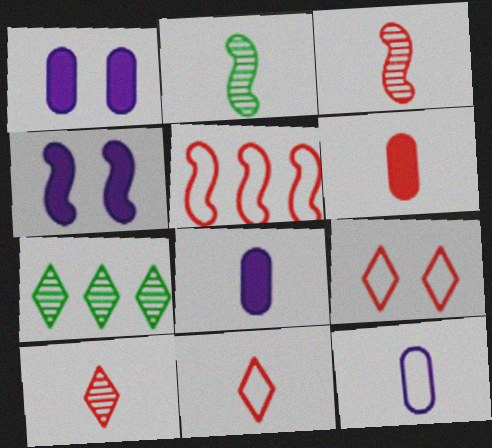[[2, 4, 5], 
[2, 8, 11], 
[3, 6, 11]]